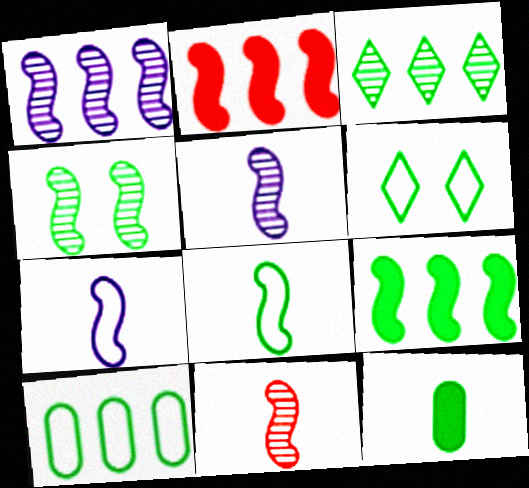[[1, 4, 11], 
[2, 4, 7], 
[3, 9, 10], 
[4, 8, 9], 
[6, 8, 10]]